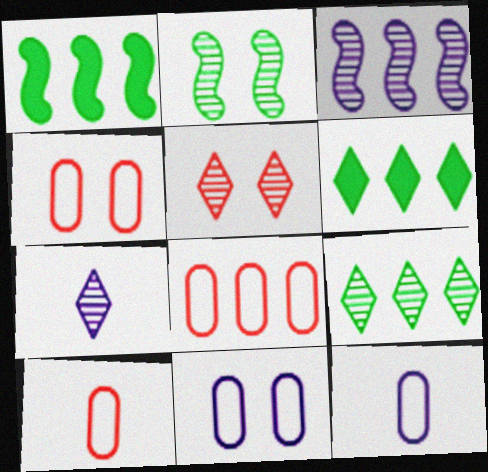[[1, 4, 7], 
[1, 5, 12], 
[3, 6, 8], 
[4, 8, 10], 
[5, 7, 9]]